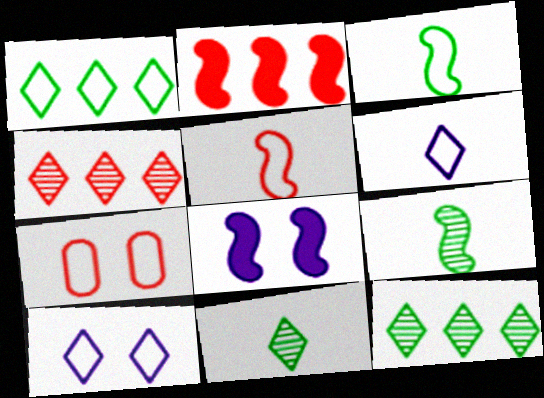[]